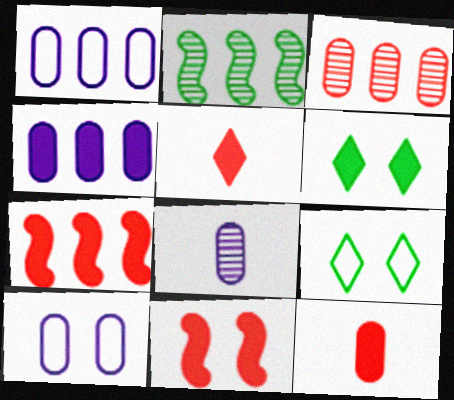[[2, 5, 10], 
[4, 8, 10], 
[7, 8, 9]]